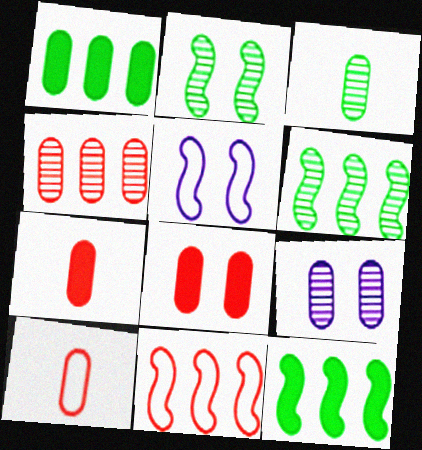[[1, 9, 10], 
[3, 4, 9], 
[4, 8, 10]]